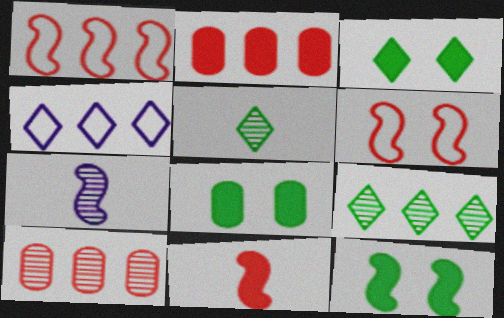[[1, 7, 12], 
[3, 8, 12]]